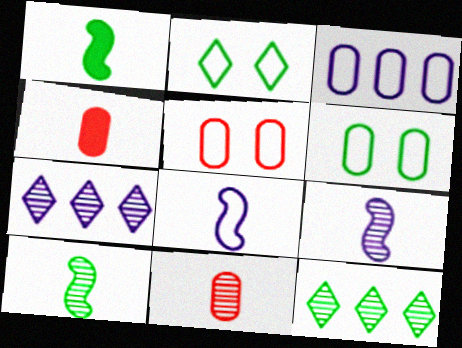[[1, 5, 7], 
[1, 6, 12]]